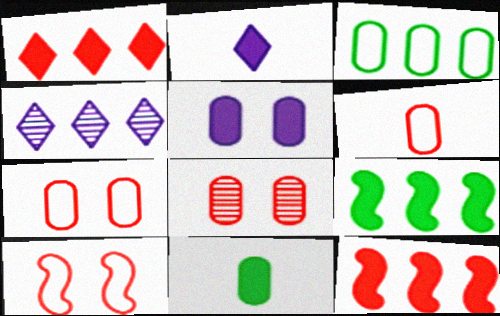[[3, 4, 12], 
[4, 10, 11]]